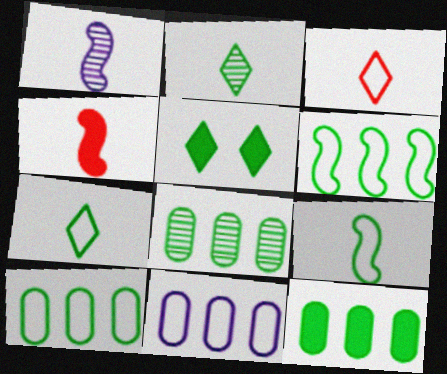[[1, 4, 9], 
[5, 8, 9], 
[8, 10, 12]]